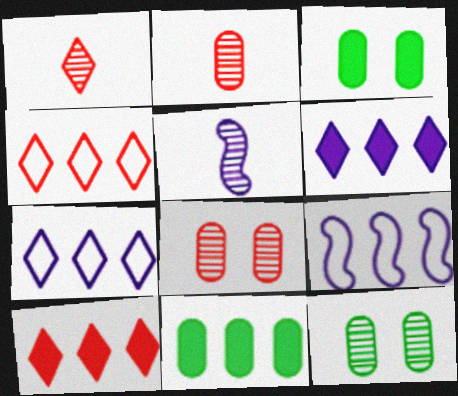[[1, 3, 9], 
[3, 4, 5]]